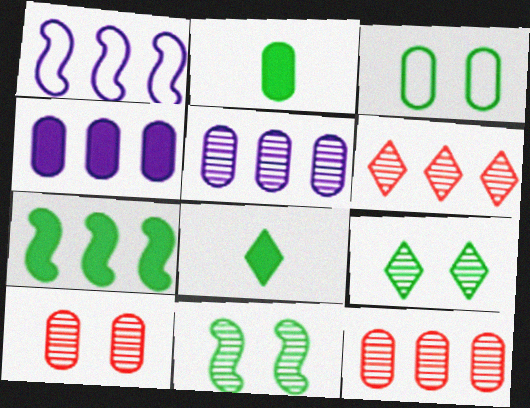[[1, 8, 10]]